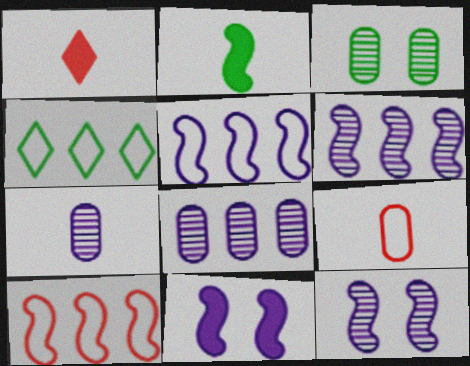[[1, 3, 5], 
[2, 3, 4], 
[2, 10, 12]]